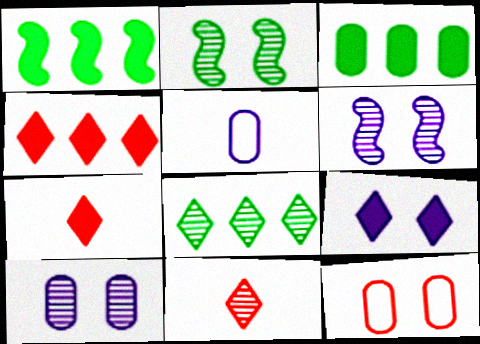[[2, 4, 5], 
[2, 9, 12]]